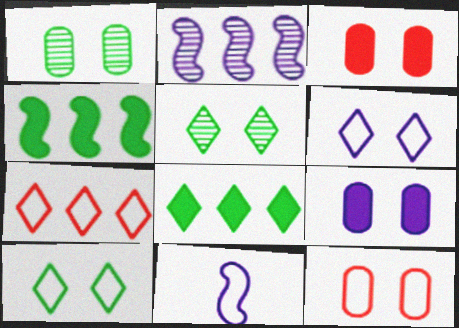[[1, 9, 12]]